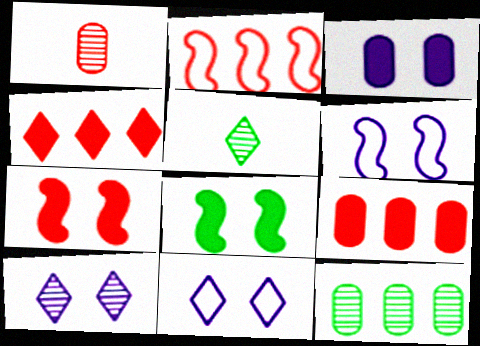[[2, 3, 5], 
[3, 6, 10], 
[4, 5, 11], 
[5, 6, 9]]